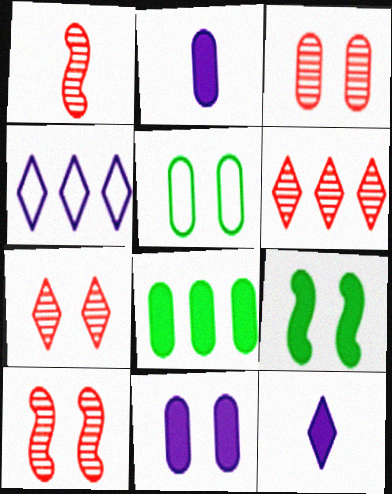[[1, 3, 6], 
[3, 5, 11], 
[3, 7, 10]]